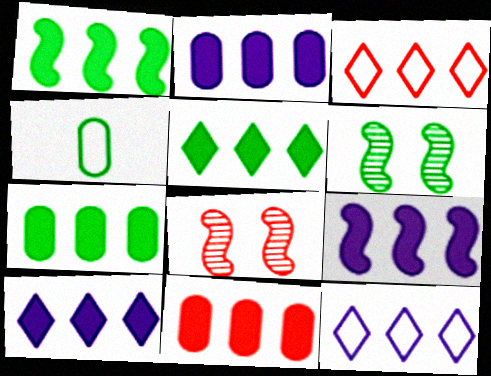[[1, 5, 7], 
[1, 10, 11], 
[2, 7, 11], 
[2, 9, 10], 
[4, 5, 6], 
[4, 8, 10], 
[5, 9, 11]]